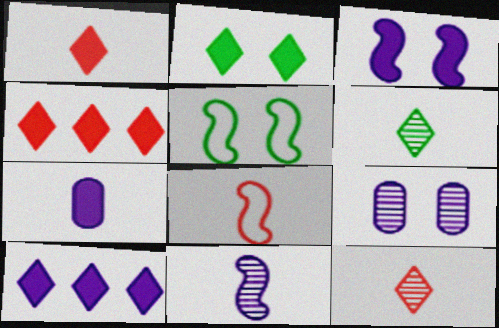[[1, 2, 10], 
[3, 7, 10], 
[6, 7, 8]]